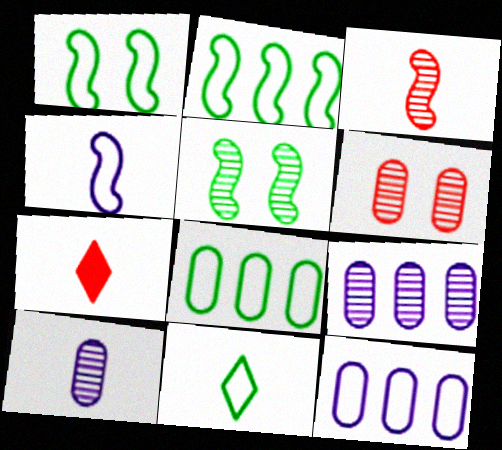[[1, 7, 9], 
[1, 8, 11], 
[5, 7, 12]]